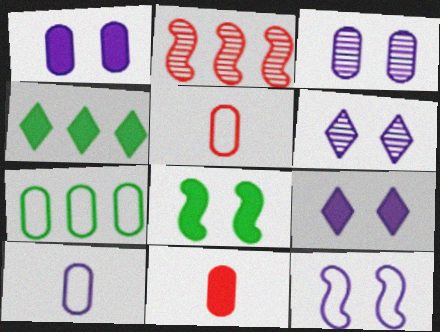[[1, 6, 12], 
[3, 7, 11], 
[3, 9, 12]]